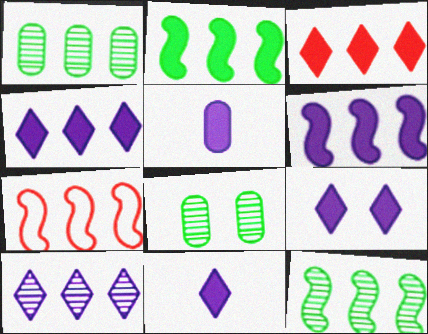[[1, 4, 7], 
[4, 9, 11], 
[5, 6, 9], 
[6, 7, 12], 
[7, 8, 11]]